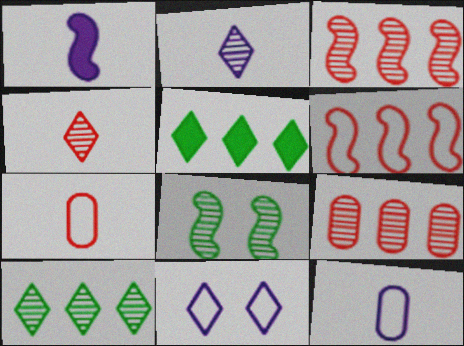[[1, 2, 12], 
[1, 6, 8], 
[2, 8, 9], 
[4, 5, 11]]